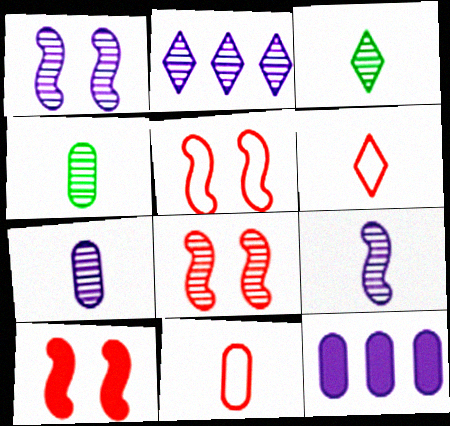[[1, 2, 7], 
[2, 4, 8], 
[3, 5, 12], 
[5, 8, 10]]